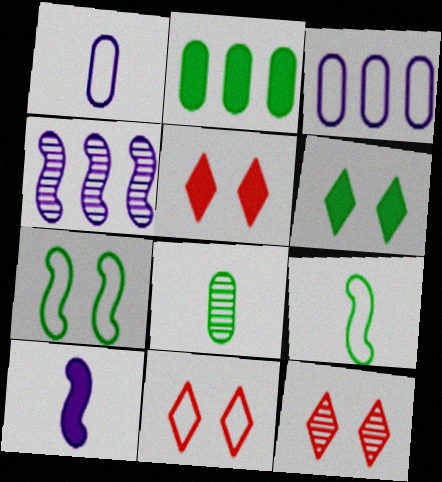[[2, 5, 10], 
[3, 9, 11], 
[4, 8, 12], 
[5, 11, 12]]